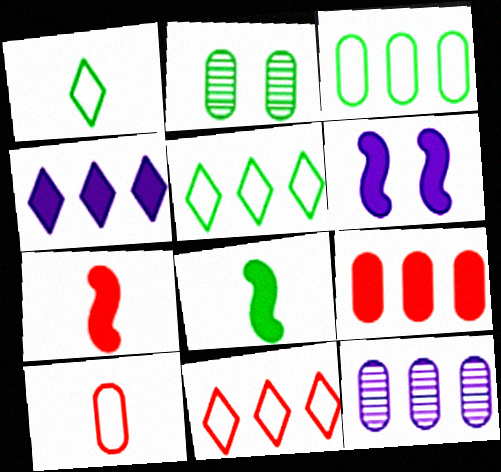[[2, 5, 8], 
[3, 9, 12]]